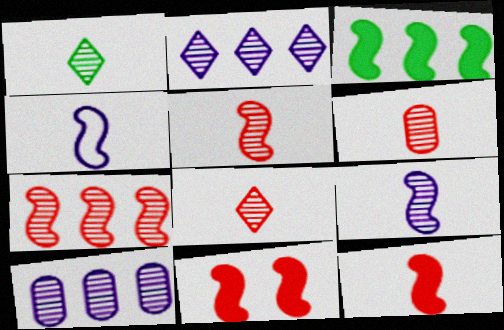[[1, 6, 9], 
[5, 6, 8]]